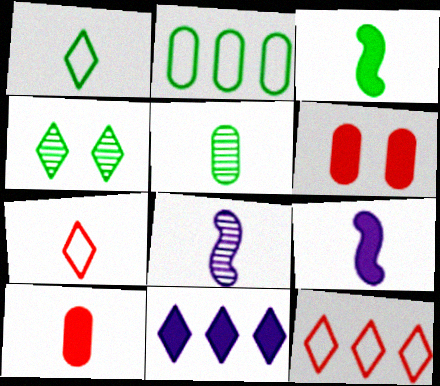[[1, 3, 5], 
[1, 8, 10], 
[2, 3, 4], 
[3, 6, 11], 
[4, 7, 11], 
[5, 7, 9]]